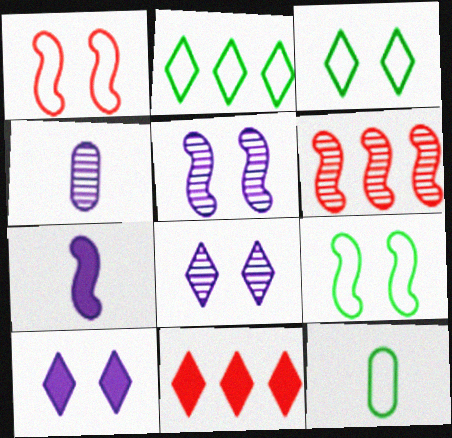[[2, 9, 12], 
[4, 9, 11], 
[5, 11, 12], 
[6, 7, 9], 
[6, 10, 12]]